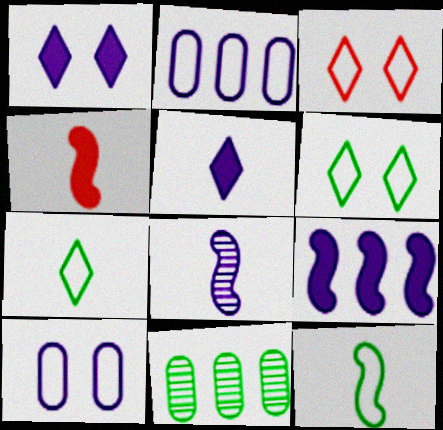[[1, 2, 8], 
[2, 3, 12], 
[4, 8, 12]]